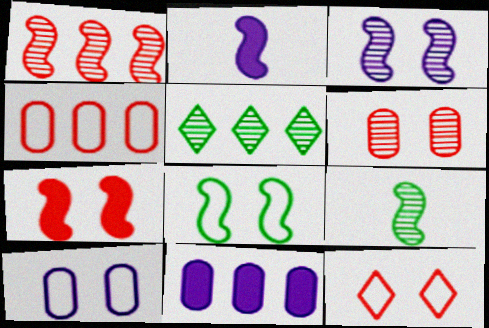[[1, 2, 8], 
[1, 3, 9], 
[3, 7, 8], 
[6, 7, 12], 
[8, 10, 12], 
[9, 11, 12]]